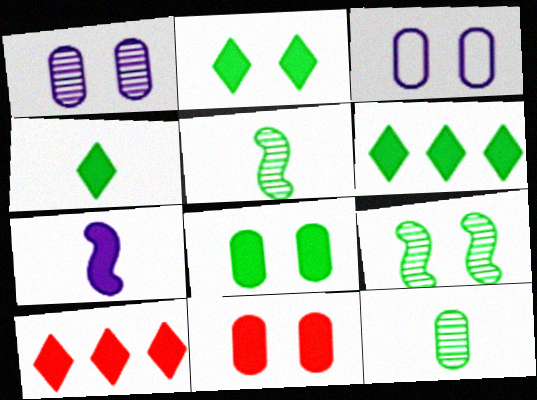[[2, 4, 6], 
[3, 5, 10], 
[6, 7, 11], 
[7, 8, 10]]